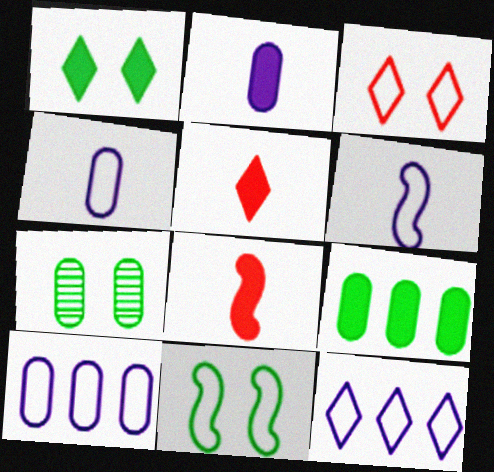[[1, 7, 11], 
[7, 8, 12]]